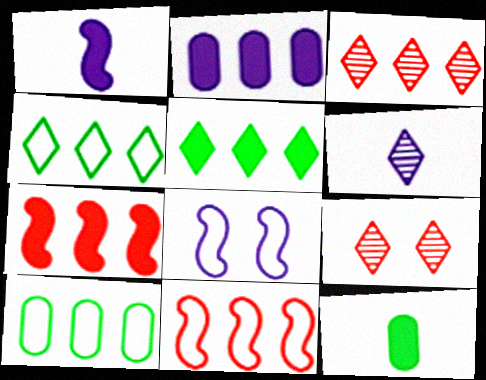[[1, 9, 10], 
[2, 5, 7], 
[2, 6, 8], 
[3, 8, 12]]